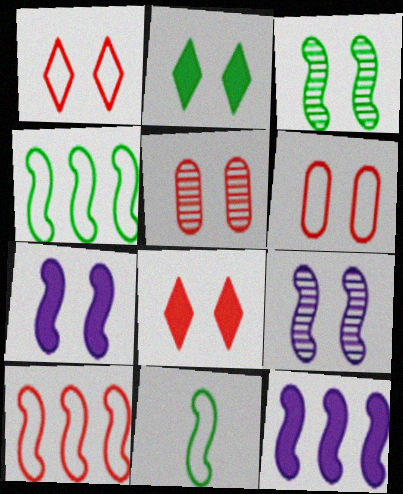[[2, 6, 9]]